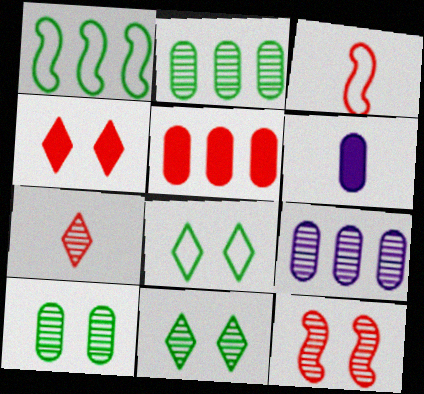[]